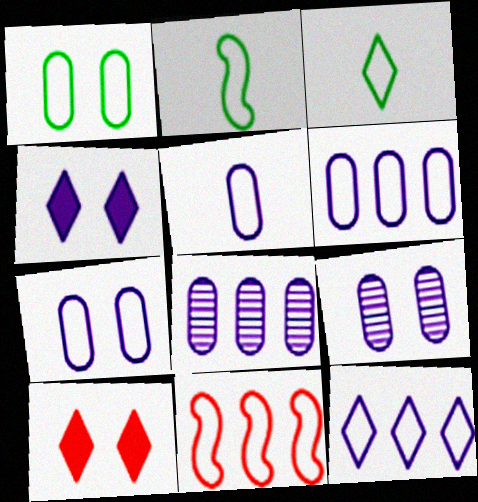[[2, 8, 10], 
[3, 7, 11], 
[5, 6, 7]]